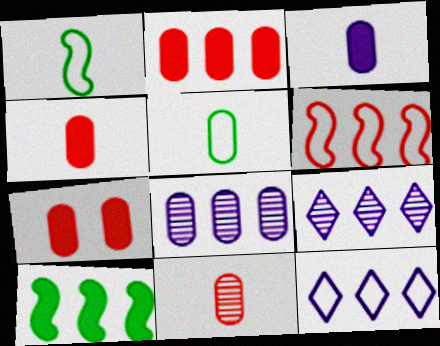[[1, 7, 9], 
[2, 4, 7], 
[3, 5, 11], 
[5, 7, 8]]